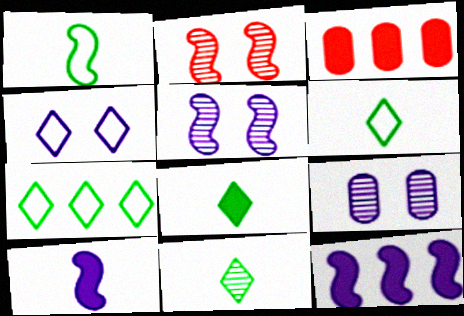[[1, 2, 12], 
[3, 5, 6], 
[6, 8, 11]]